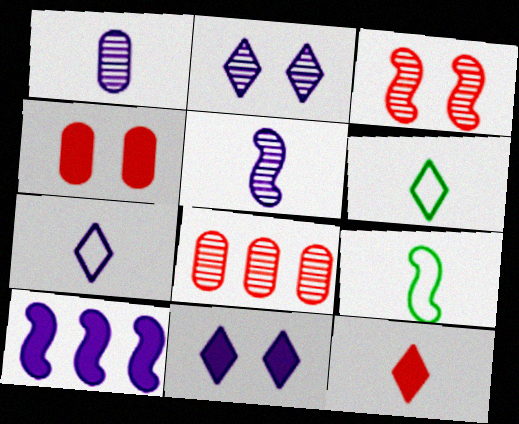[[1, 9, 12], 
[3, 9, 10], 
[8, 9, 11]]